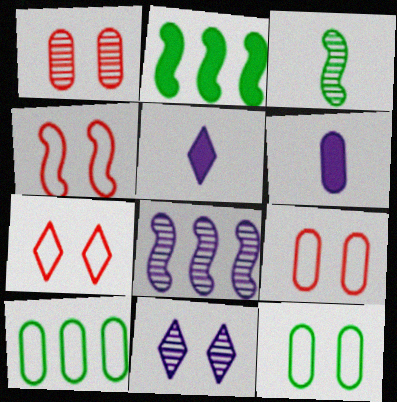[[1, 6, 10], 
[4, 7, 9]]